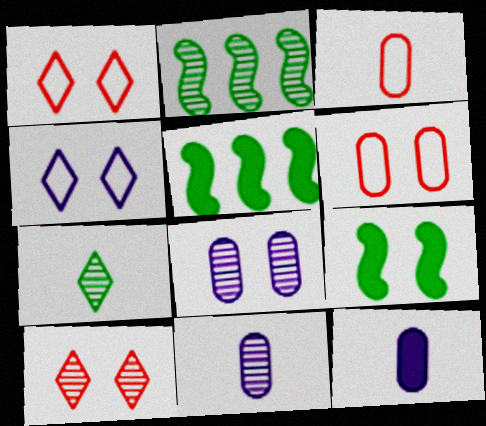[[1, 2, 12], 
[1, 5, 11], 
[1, 8, 9], 
[2, 10, 11]]